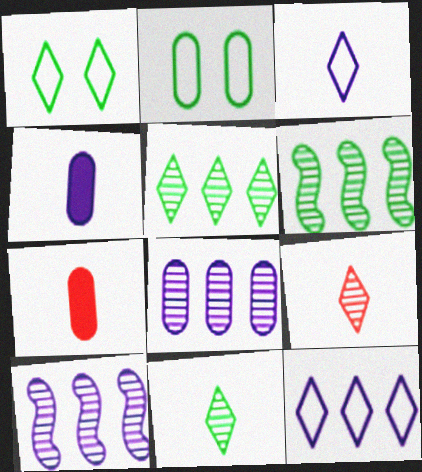[[1, 7, 10], 
[2, 7, 8]]